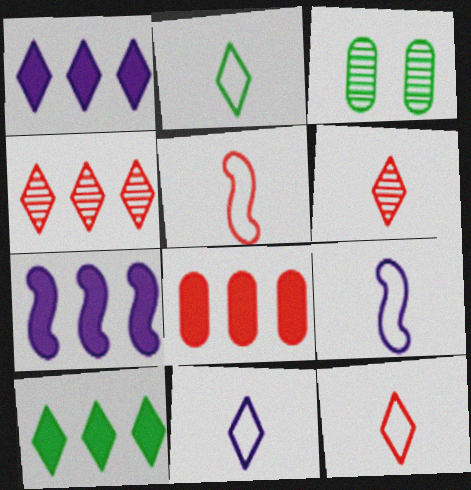[[1, 3, 5], 
[2, 11, 12], 
[3, 7, 12], 
[7, 8, 10]]